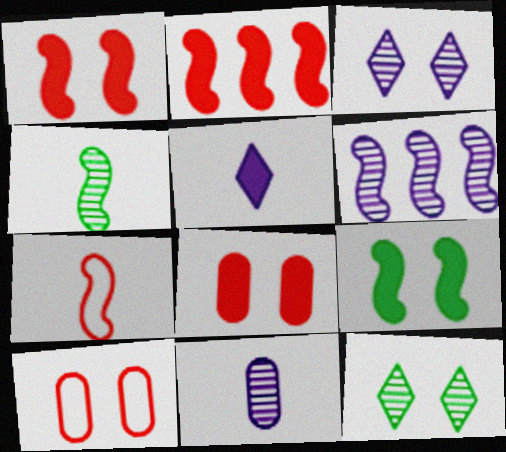[[3, 6, 11], 
[3, 9, 10], 
[6, 7, 9]]